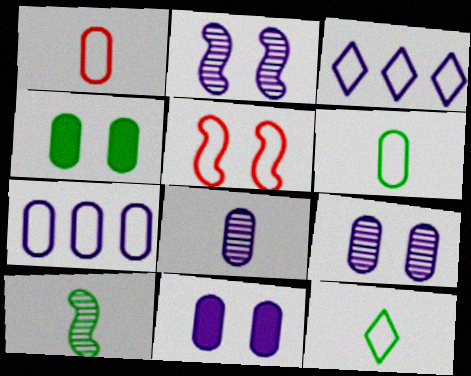[[3, 5, 6], 
[5, 7, 12], 
[7, 8, 11]]